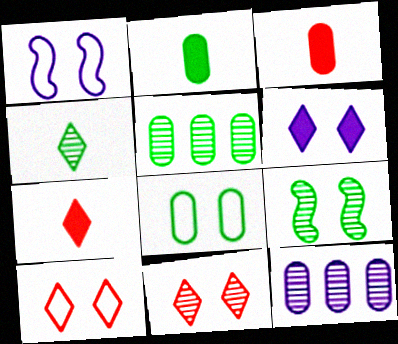[[1, 5, 7], 
[1, 8, 10], 
[2, 5, 8], 
[3, 8, 12], 
[4, 5, 9]]